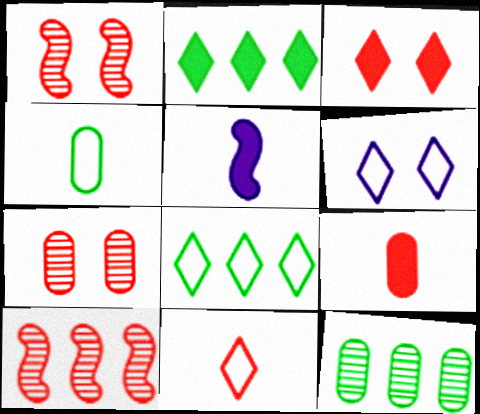[[5, 7, 8], 
[6, 8, 11]]